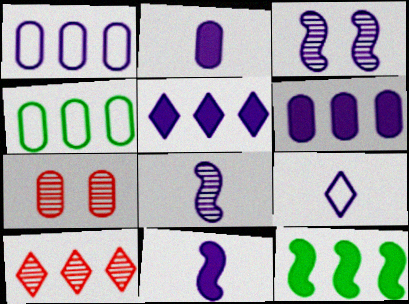[[1, 10, 12], 
[2, 4, 7], 
[2, 8, 9], 
[3, 6, 9], 
[7, 9, 12]]